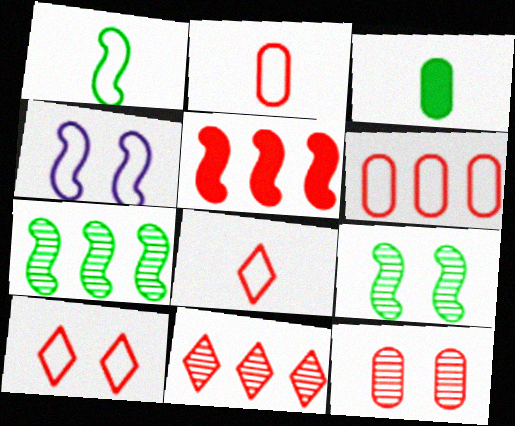[[3, 4, 11], 
[5, 6, 11], 
[5, 8, 12]]